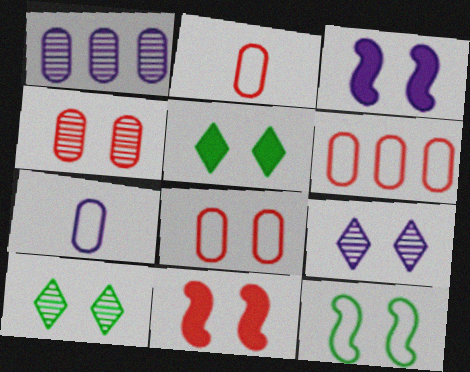[[2, 6, 8], 
[3, 8, 10]]